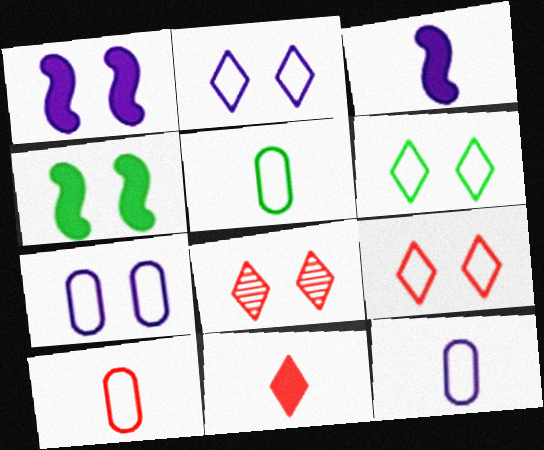[[2, 6, 9], 
[4, 7, 8], 
[5, 10, 12]]